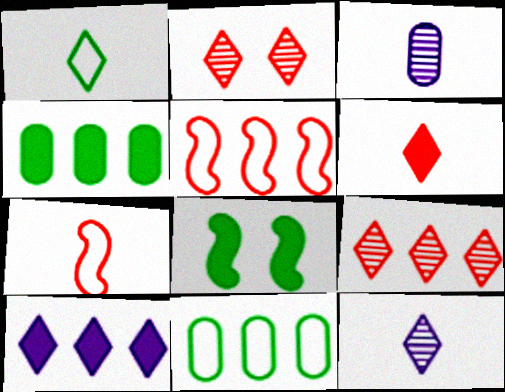[[1, 2, 10], 
[1, 6, 12]]